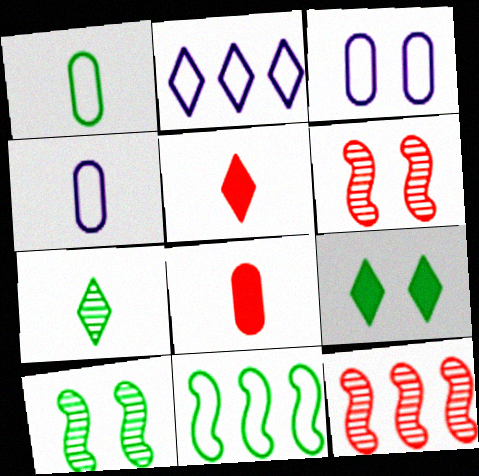[[2, 8, 10], 
[3, 6, 9], 
[4, 9, 12]]